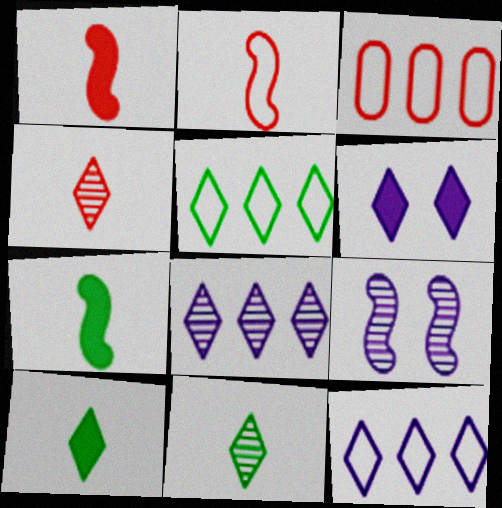[[3, 9, 10], 
[4, 5, 6]]